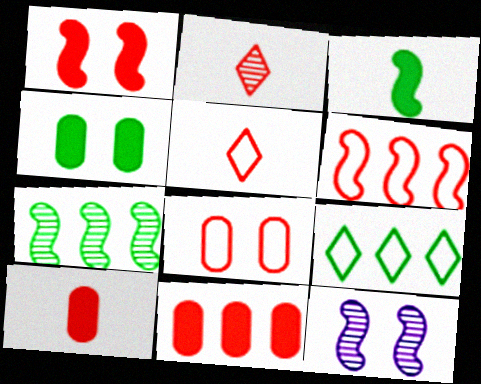[[3, 6, 12], 
[5, 6, 8], 
[9, 10, 12]]